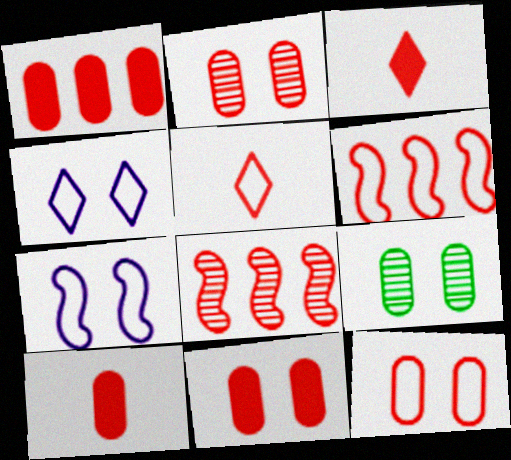[[1, 10, 11], 
[2, 3, 6], 
[2, 11, 12], 
[3, 8, 12], 
[5, 6, 12], 
[5, 8, 11]]